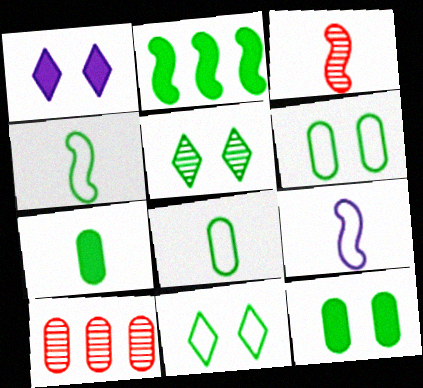[[1, 4, 10], 
[2, 5, 8]]